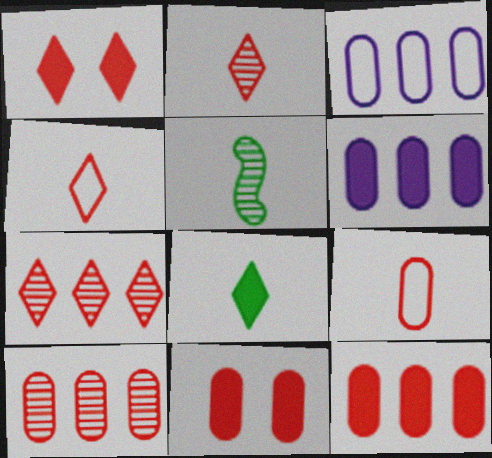[[1, 3, 5], 
[1, 4, 7], 
[9, 10, 11]]